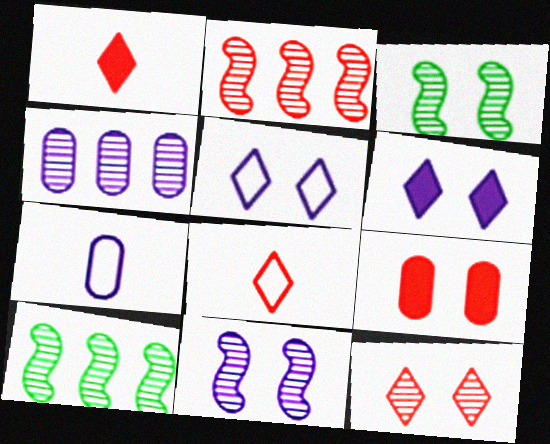[[2, 8, 9], 
[3, 5, 9]]